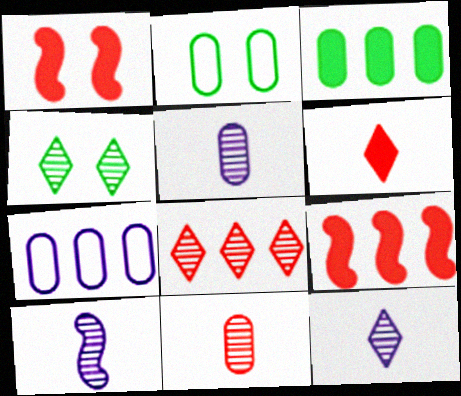[[2, 9, 12], 
[4, 8, 12], 
[5, 10, 12]]